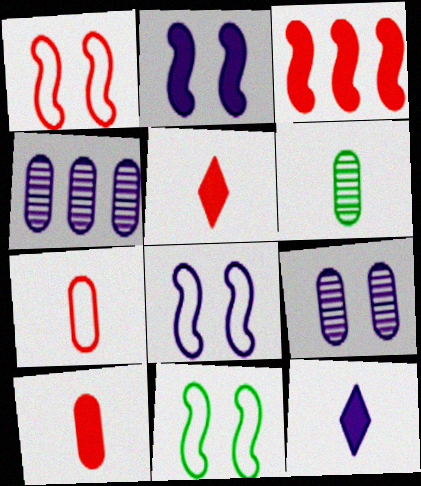[[1, 8, 11], 
[4, 5, 11], 
[4, 8, 12]]